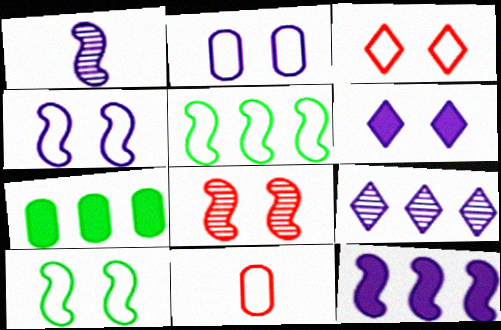[[1, 3, 7], 
[1, 4, 12], 
[2, 3, 10]]